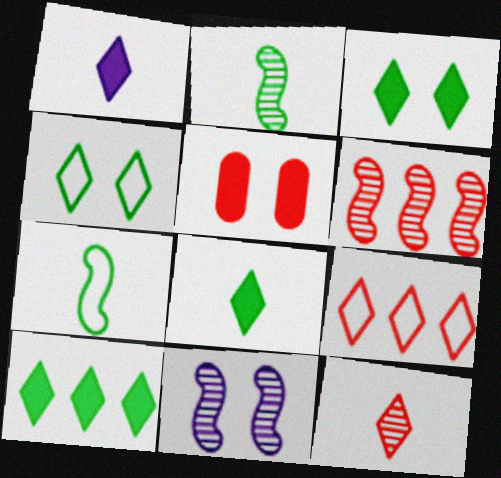[[2, 6, 11], 
[3, 8, 10], 
[4, 5, 11]]